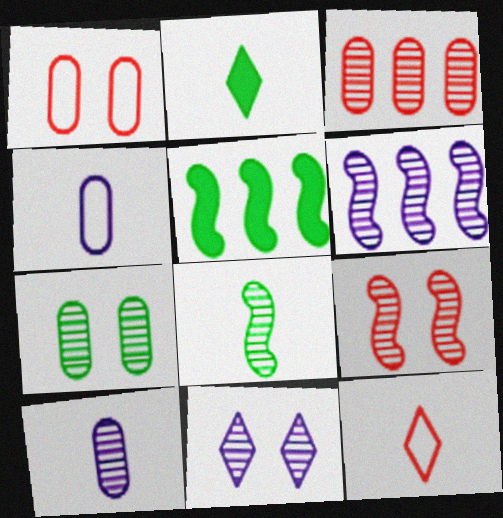[[1, 2, 6], 
[3, 7, 10], 
[3, 8, 11], 
[6, 8, 9], 
[6, 10, 11], 
[7, 9, 11]]